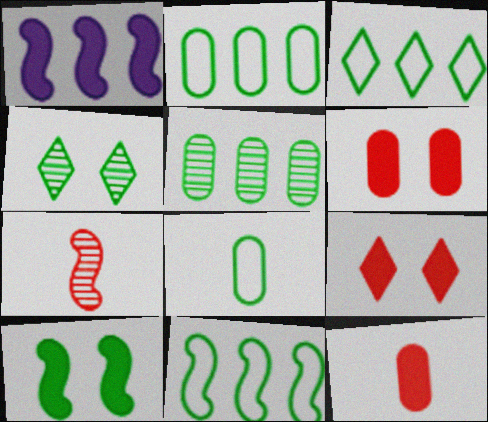[[2, 3, 11]]